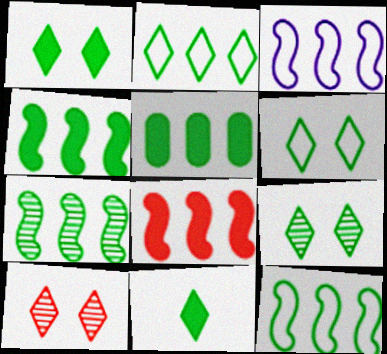[[1, 6, 9], 
[2, 5, 7], 
[2, 9, 11], 
[3, 7, 8], 
[4, 7, 12]]